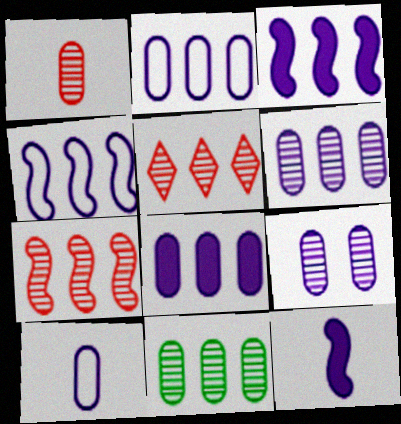[[1, 9, 11], 
[2, 6, 8], 
[8, 9, 10]]